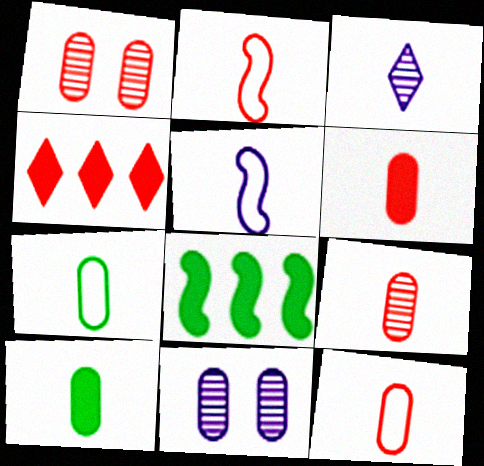[[1, 2, 4], 
[2, 3, 10], 
[6, 9, 12]]